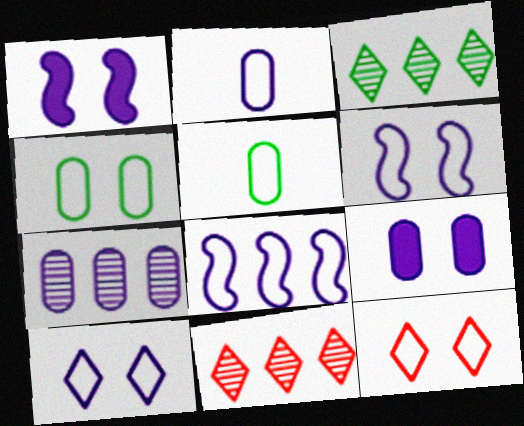[[1, 5, 11], 
[2, 7, 9], 
[2, 8, 10], 
[4, 6, 12], 
[5, 8, 12]]